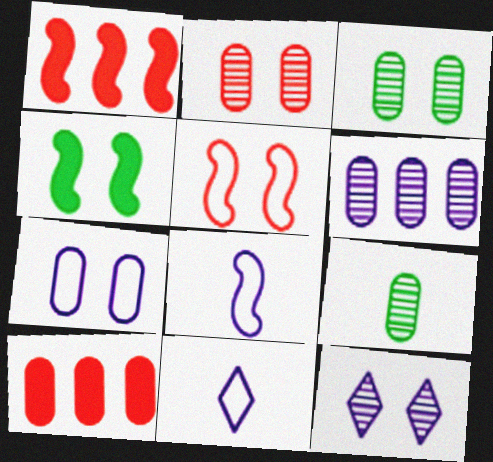[[1, 3, 11], 
[2, 6, 9], 
[7, 9, 10]]